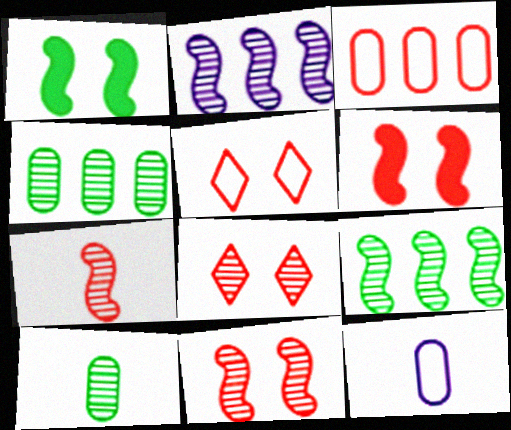[[2, 8, 10]]